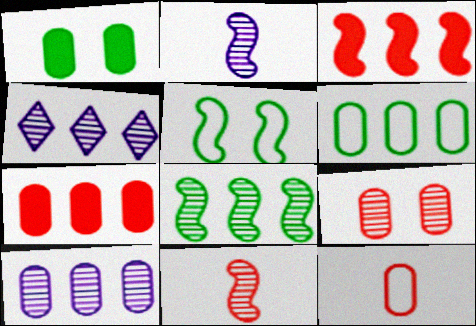[[1, 10, 12], 
[2, 3, 5], 
[3, 4, 6], 
[6, 7, 10], 
[7, 9, 12]]